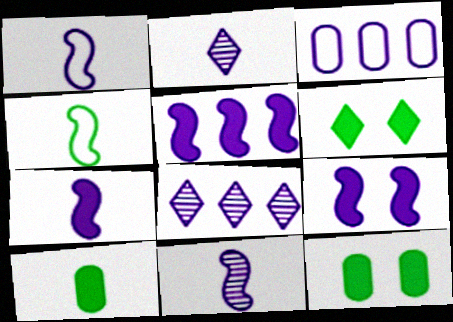[[1, 7, 11], 
[2, 3, 9], 
[3, 5, 8], 
[5, 7, 9]]